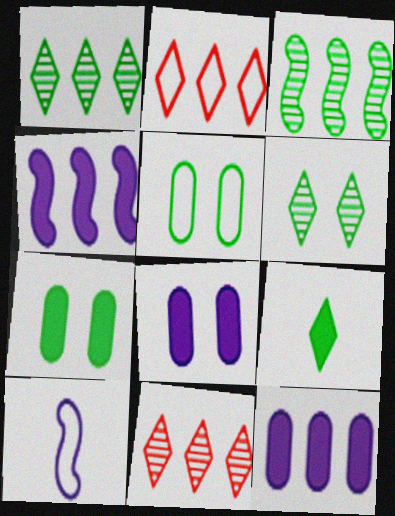[[2, 3, 12], 
[2, 5, 10], 
[3, 5, 9], 
[7, 10, 11]]